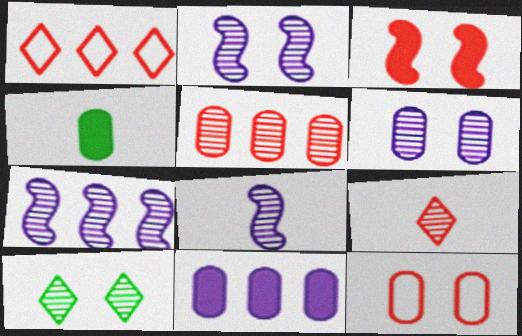[[1, 2, 4], 
[2, 7, 8], 
[5, 8, 10]]